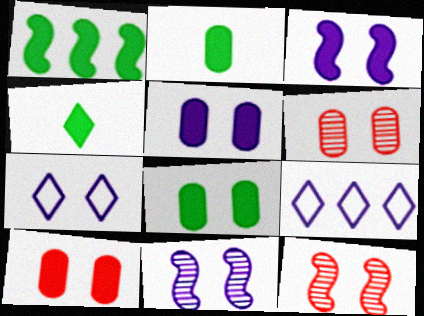[[1, 4, 8], 
[2, 9, 12], 
[5, 7, 11], 
[5, 8, 10], 
[7, 8, 12]]